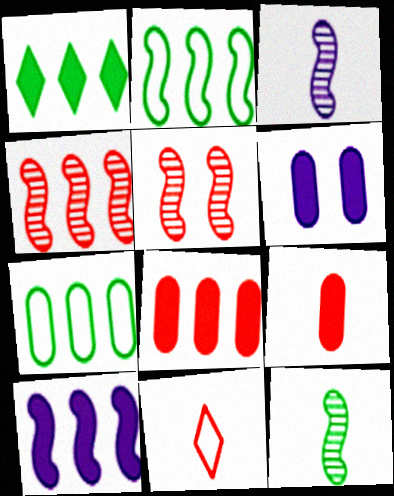[[1, 8, 10], 
[2, 4, 10], 
[5, 8, 11]]